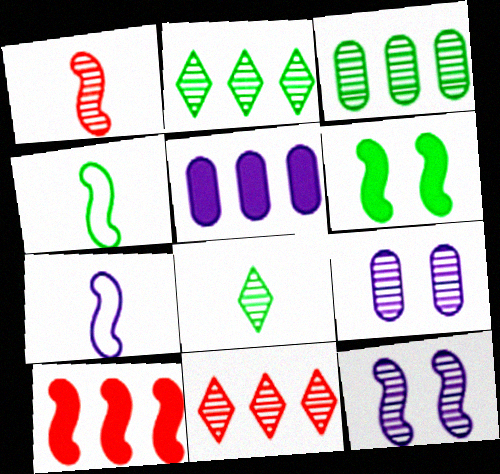[[1, 2, 9], 
[4, 10, 12]]